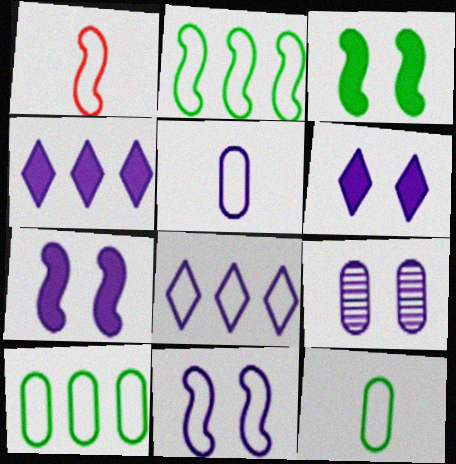[[1, 2, 11], 
[5, 8, 11], 
[6, 9, 11]]